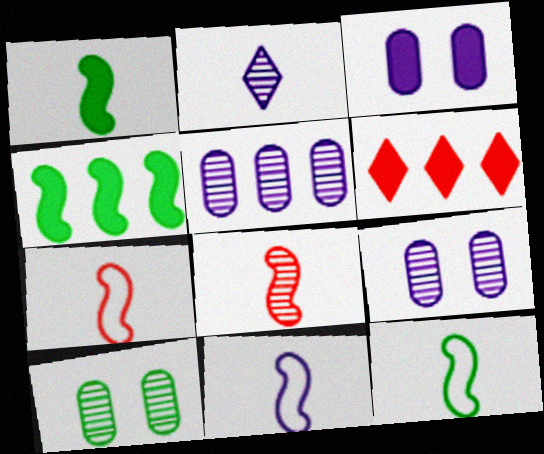[[1, 3, 6], 
[1, 8, 11], 
[6, 9, 12], 
[6, 10, 11], 
[7, 11, 12]]